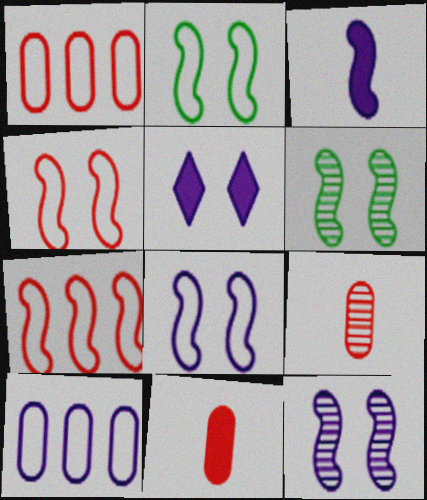[[2, 4, 8], 
[3, 6, 7]]